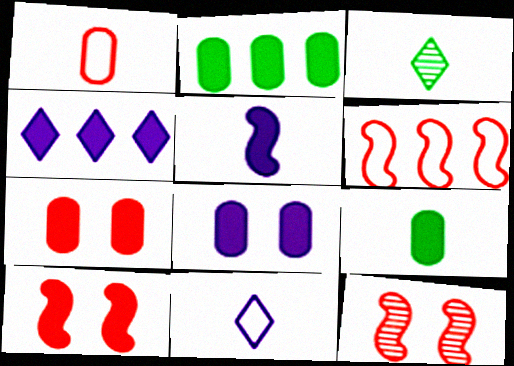[[1, 3, 5], 
[2, 11, 12], 
[3, 6, 8], 
[4, 5, 8], 
[4, 9, 10]]